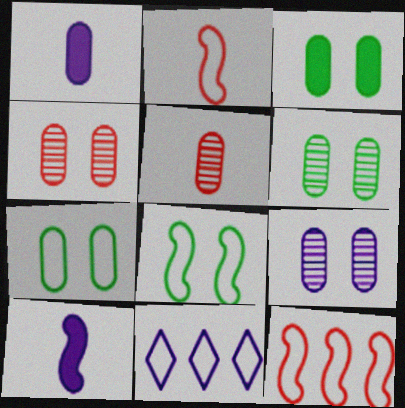[[2, 7, 11], 
[3, 6, 7], 
[4, 6, 9], 
[9, 10, 11]]